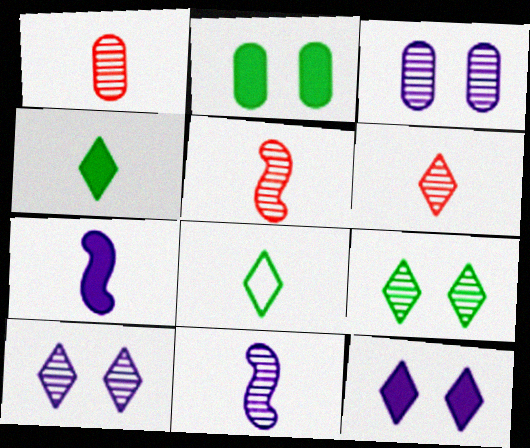[[1, 5, 6], 
[1, 7, 8]]